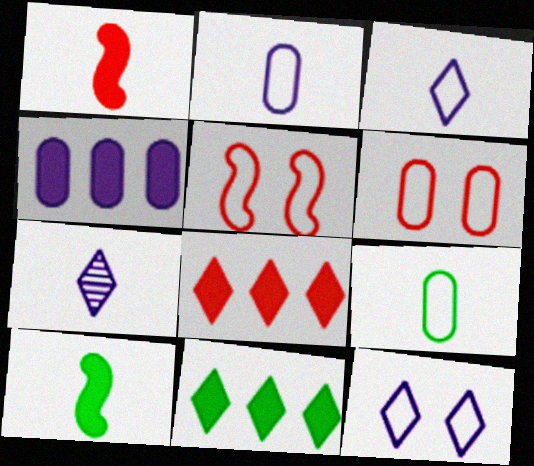[[1, 7, 9]]